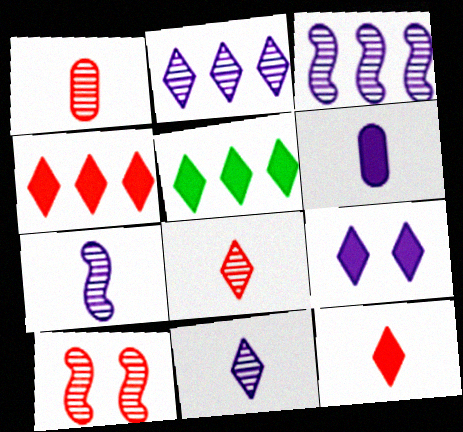[[5, 9, 12]]